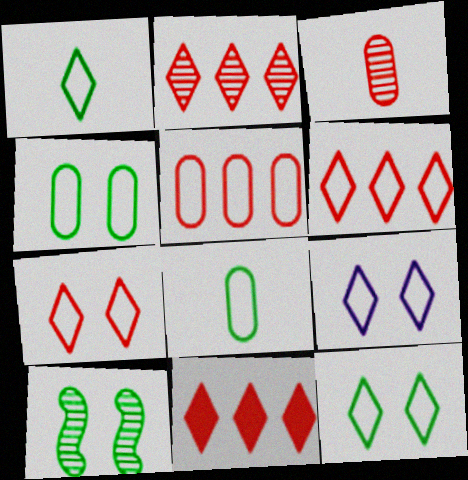[[1, 6, 9], 
[2, 6, 11], 
[7, 9, 12]]